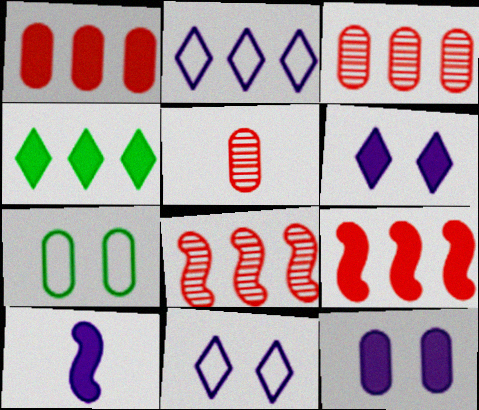[]